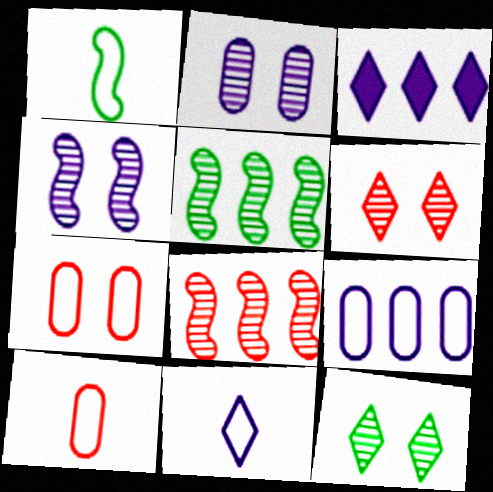[[1, 10, 11]]